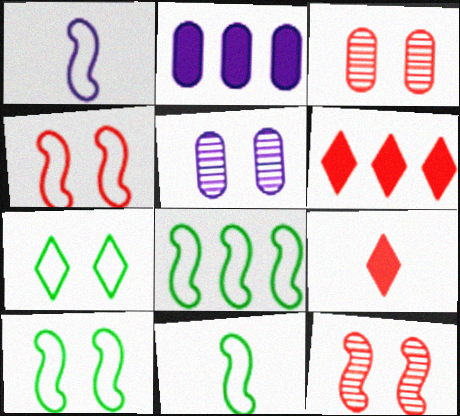[[1, 4, 8], 
[5, 6, 11], 
[5, 8, 9], 
[8, 10, 11]]